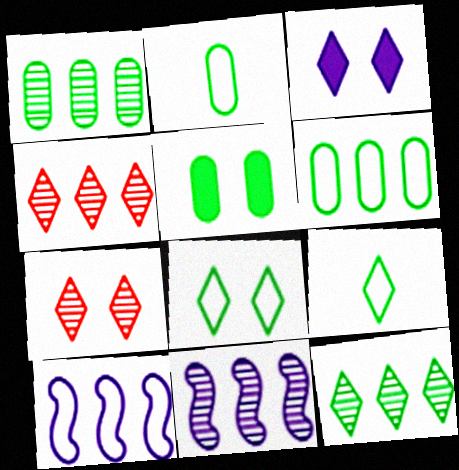[[1, 2, 5], 
[1, 4, 11], 
[3, 4, 9], 
[3, 7, 8]]